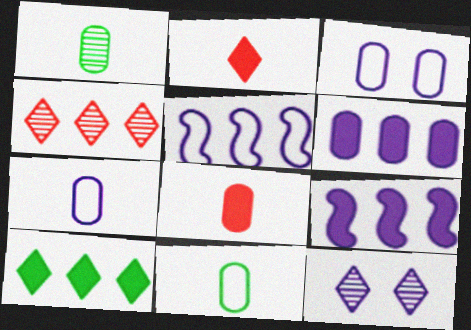[[1, 7, 8], 
[7, 9, 12]]